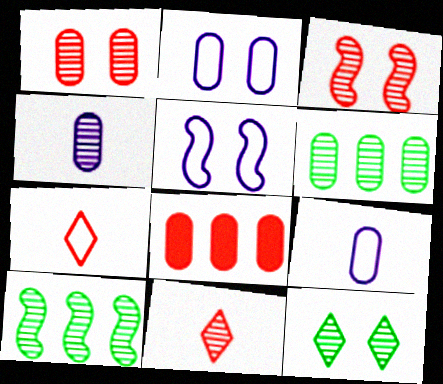[[1, 4, 6], 
[3, 7, 8]]